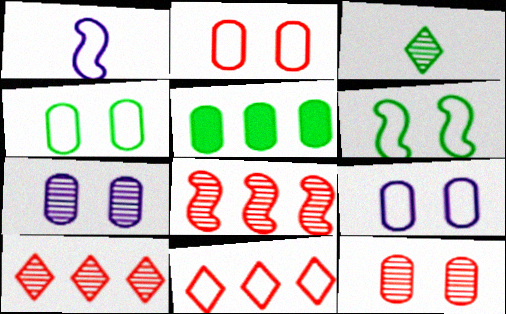[[1, 4, 11], 
[2, 4, 9], 
[3, 5, 6], 
[3, 7, 8]]